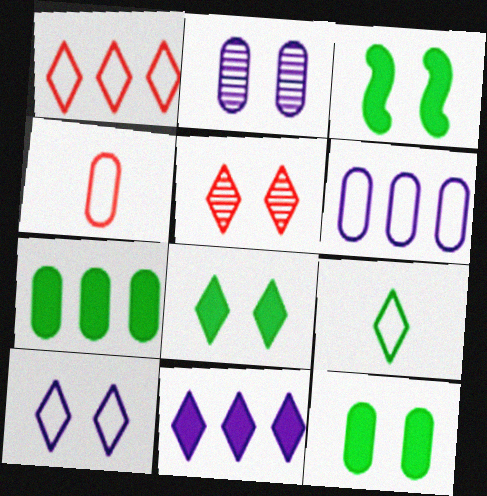[[1, 9, 10], 
[2, 4, 7], 
[3, 8, 12], 
[5, 8, 10], 
[5, 9, 11]]